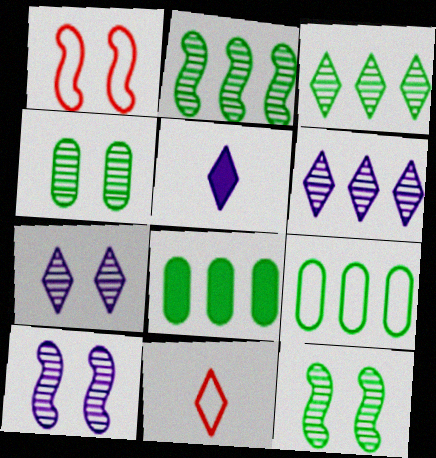[[8, 10, 11]]